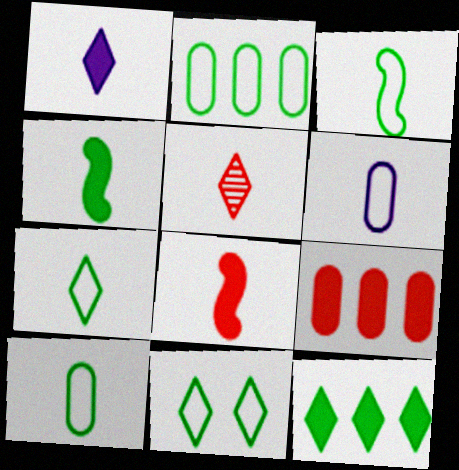[[1, 5, 7], 
[2, 3, 11], 
[3, 7, 10], 
[4, 5, 6]]